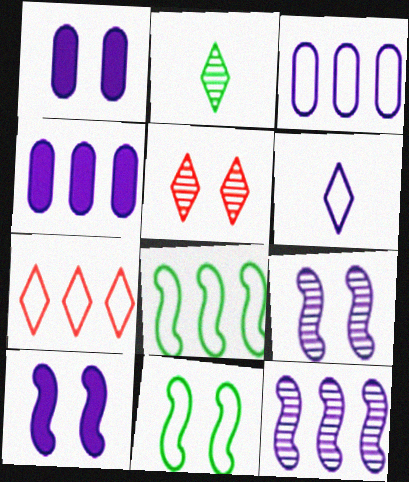[[1, 5, 11], 
[1, 6, 12], 
[3, 7, 8], 
[4, 6, 9]]